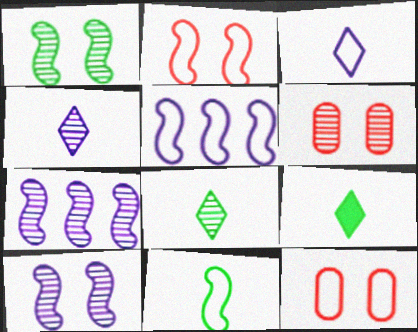[[2, 5, 11], 
[5, 6, 9], 
[6, 7, 8], 
[7, 9, 12]]